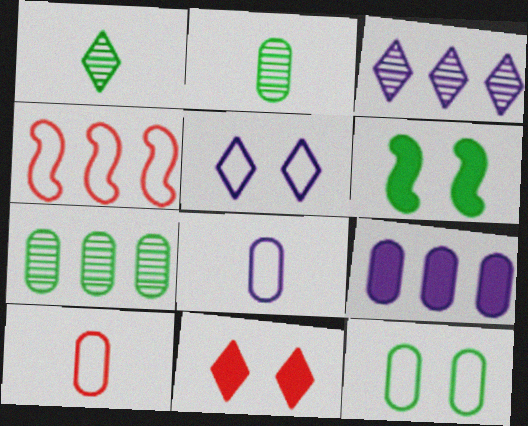[[3, 6, 10]]